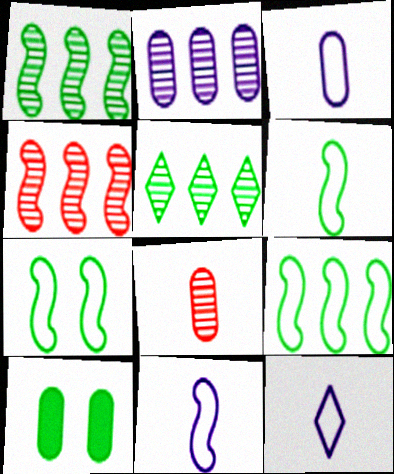[[2, 4, 5], 
[3, 11, 12], 
[4, 10, 12], 
[5, 6, 10], 
[6, 7, 9]]